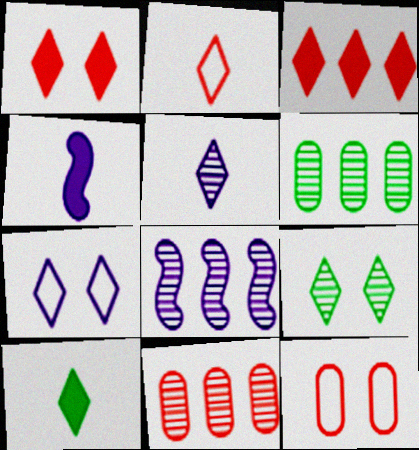[[1, 7, 9], 
[2, 5, 10], 
[8, 10, 12]]